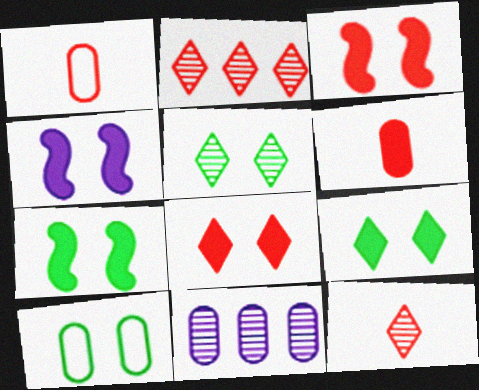[[1, 2, 3], 
[3, 4, 7], 
[5, 7, 10], 
[6, 10, 11]]